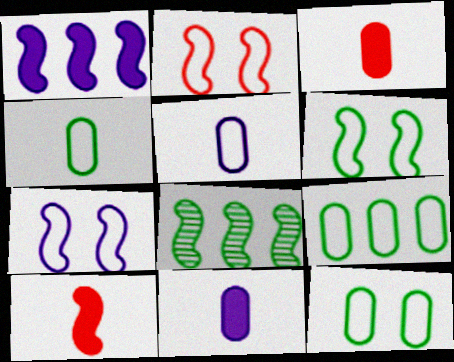[[2, 6, 7], 
[4, 9, 12], 
[7, 8, 10]]